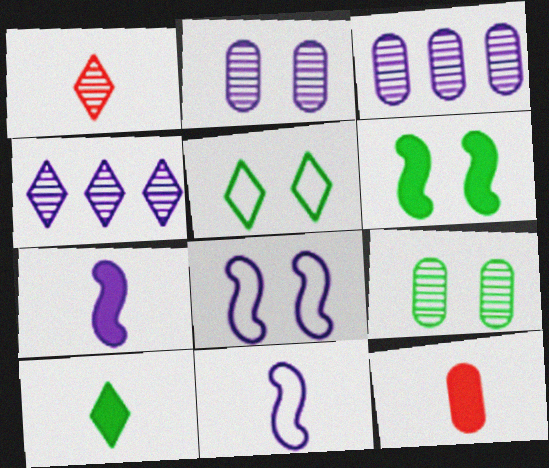[[5, 6, 9], 
[7, 10, 12]]